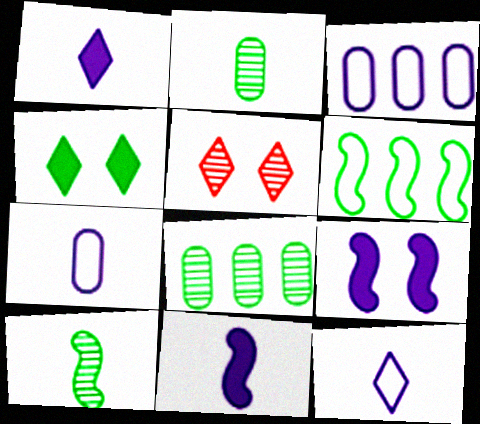[[2, 4, 6]]